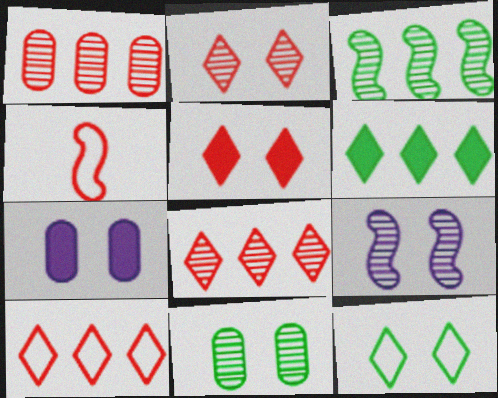[[1, 4, 5], 
[2, 9, 11]]